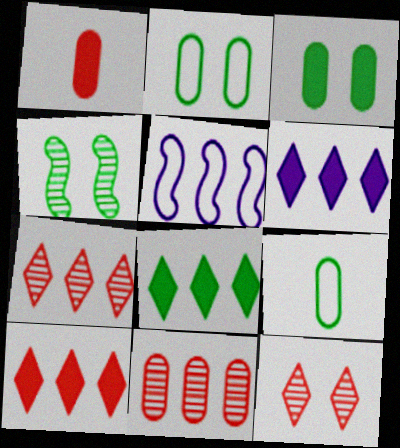[[4, 8, 9], 
[5, 8, 11], 
[6, 8, 10]]